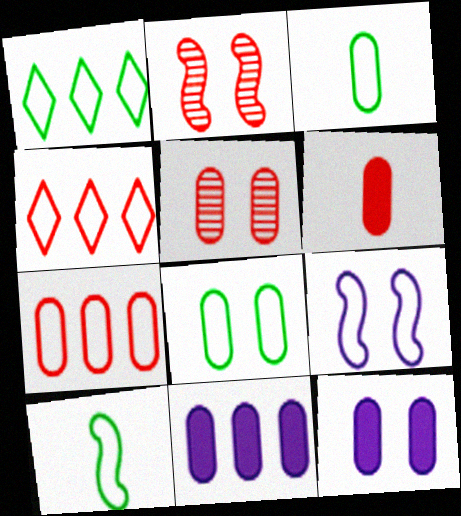[[1, 8, 10], 
[2, 4, 6], 
[3, 4, 9], 
[3, 5, 11], 
[5, 6, 7], 
[5, 8, 12]]